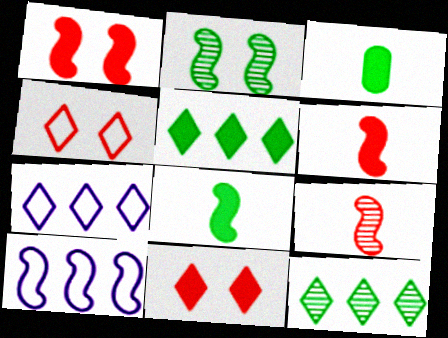[[2, 6, 10]]